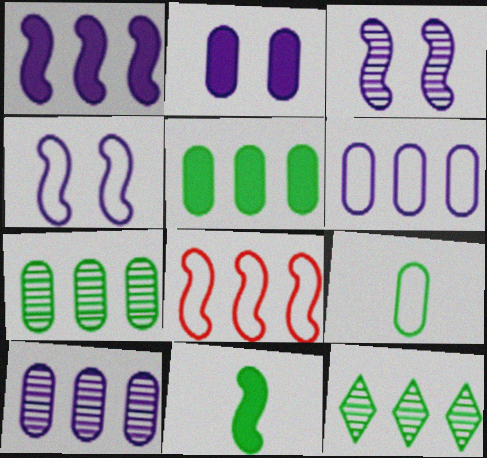[[3, 8, 11]]